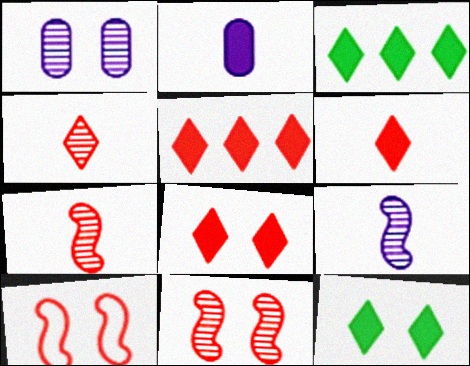[[1, 10, 12], 
[5, 6, 8]]